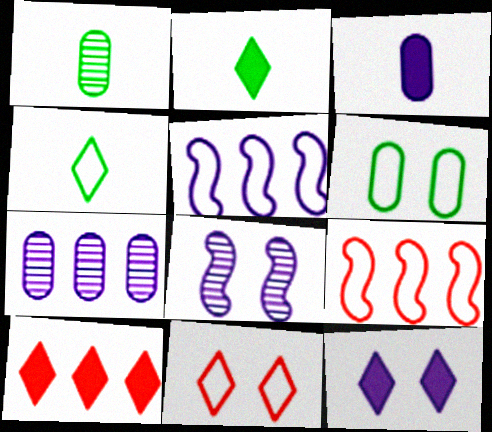[[1, 9, 12], 
[2, 10, 12]]